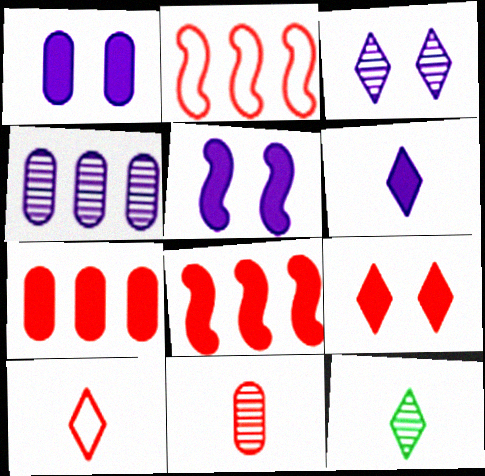[[1, 2, 12], 
[2, 9, 11], 
[6, 10, 12]]